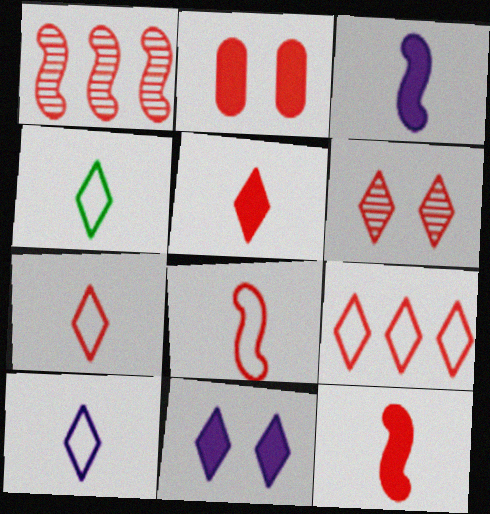[[1, 2, 7], 
[4, 7, 10], 
[5, 6, 9]]